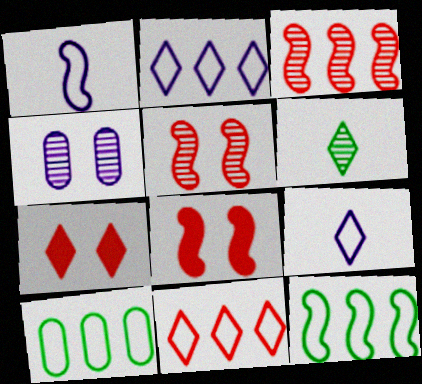[[2, 6, 7], 
[3, 4, 6]]